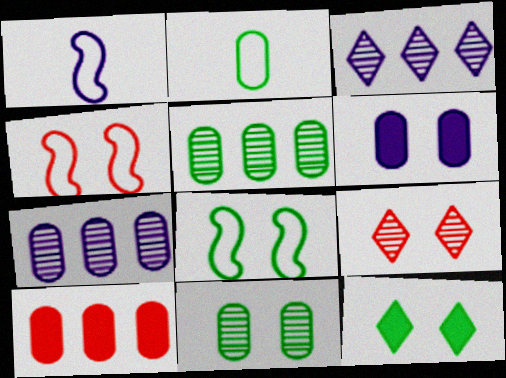[[1, 3, 6], 
[6, 8, 9], 
[8, 11, 12]]